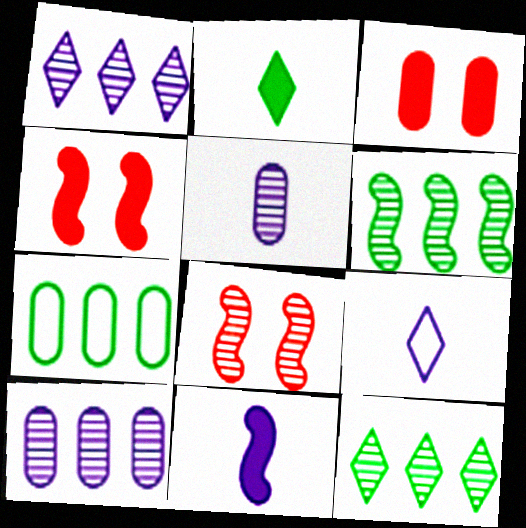[[3, 5, 7], 
[3, 6, 9], 
[5, 8, 12], 
[5, 9, 11]]